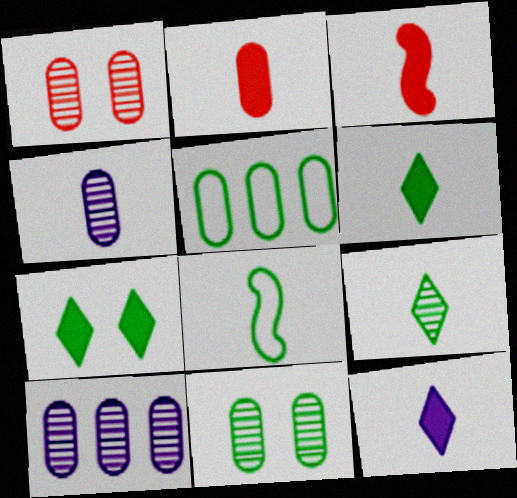[]